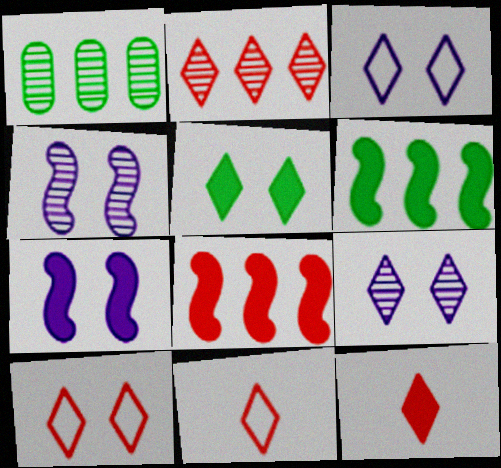[[1, 7, 11], 
[2, 10, 12], 
[5, 9, 10]]